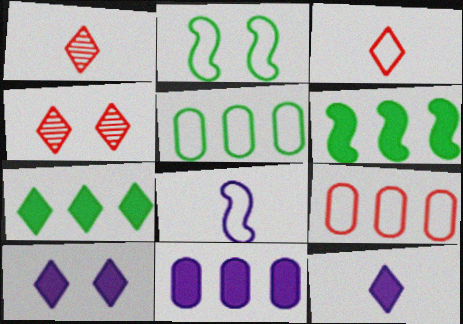[[1, 2, 11]]